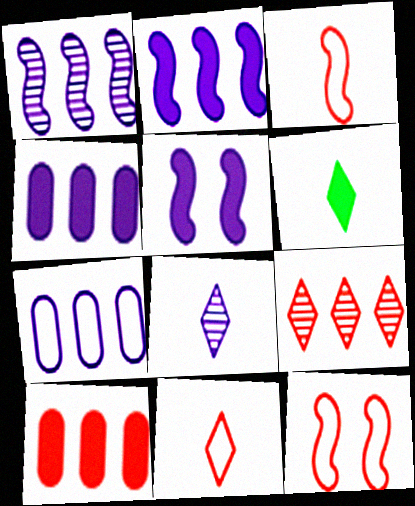[[5, 6, 10], 
[5, 7, 8], 
[6, 8, 11]]